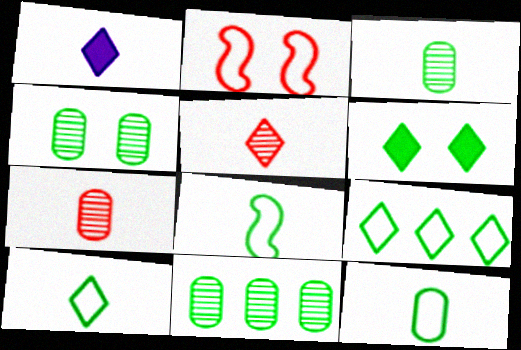[[1, 2, 11], 
[1, 5, 10], 
[1, 7, 8], 
[3, 4, 11], 
[6, 8, 11], 
[8, 10, 12]]